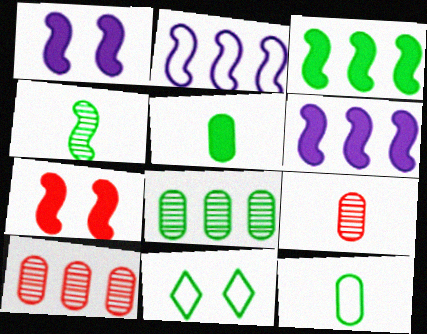[[2, 4, 7], 
[6, 9, 11]]